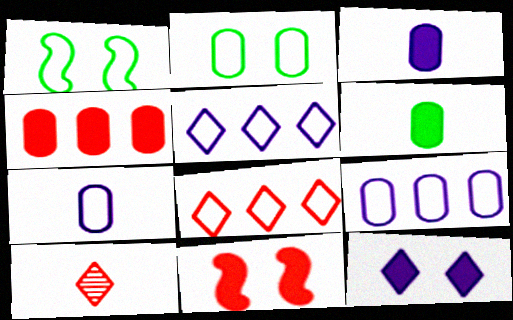[[1, 7, 8]]